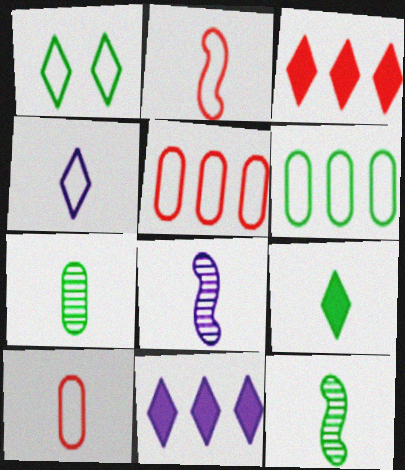[[8, 9, 10]]